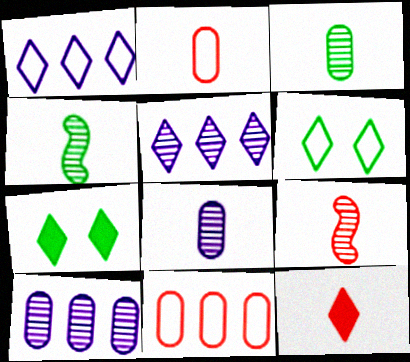[[2, 9, 12], 
[5, 6, 12]]